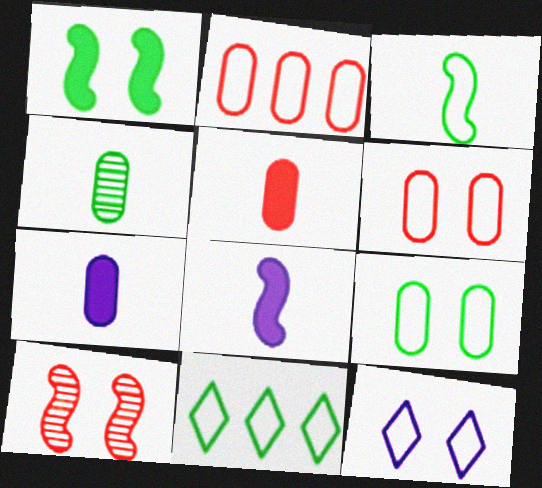[[1, 4, 11], 
[2, 3, 12], 
[3, 9, 11], 
[7, 10, 11]]